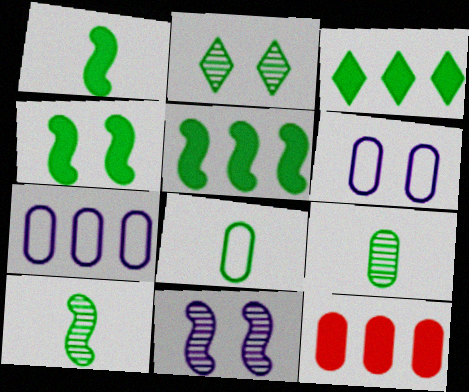[[1, 4, 5], 
[2, 5, 8], 
[6, 9, 12]]